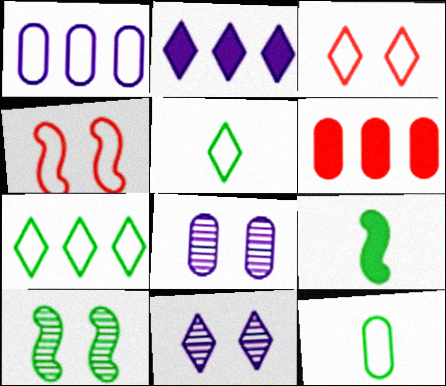[[1, 4, 5], 
[6, 8, 12]]